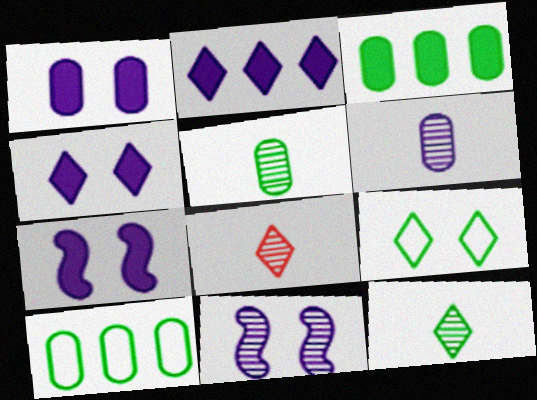[[1, 4, 7], 
[2, 8, 9], 
[7, 8, 10]]